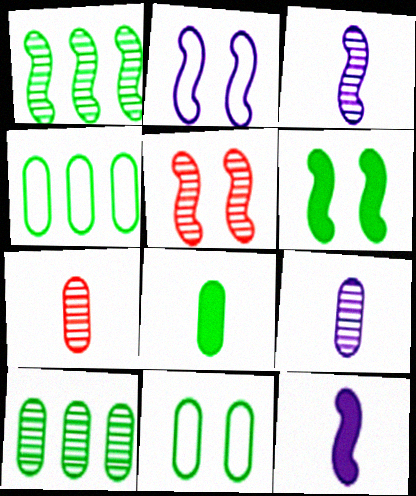[[1, 3, 5], 
[2, 5, 6], 
[8, 10, 11]]